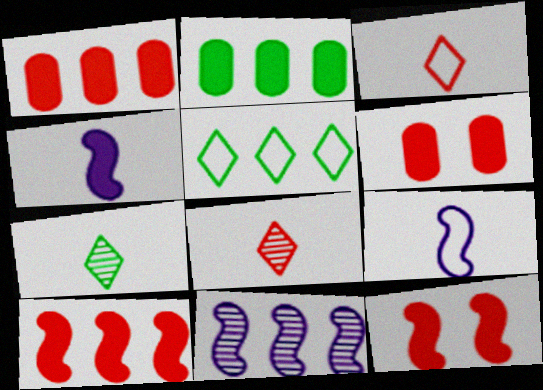[[1, 5, 11]]